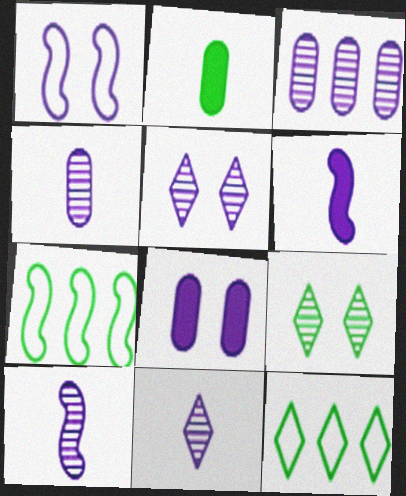[[1, 5, 8], 
[2, 7, 9], 
[3, 5, 10], 
[4, 10, 11]]